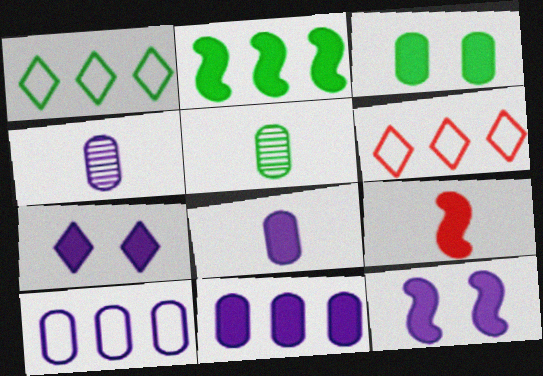[[2, 9, 12], 
[5, 6, 12]]